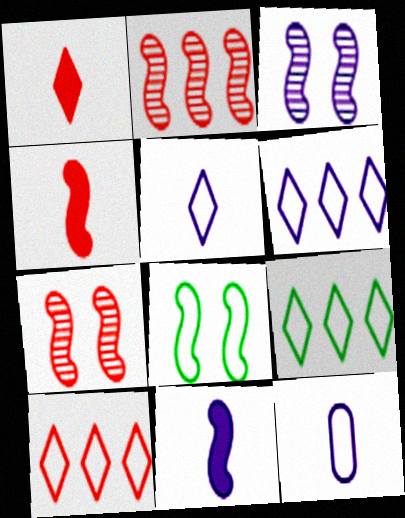[[2, 8, 11], 
[6, 9, 10], 
[8, 10, 12]]